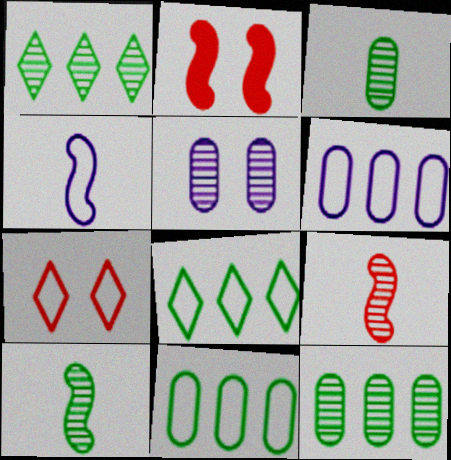[[1, 5, 9], 
[4, 7, 11]]